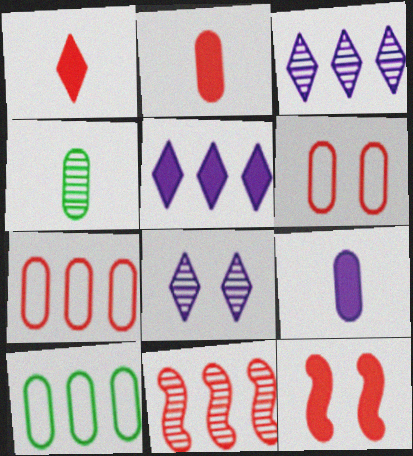[[1, 6, 11], 
[4, 8, 11], 
[5, 10, 11]]